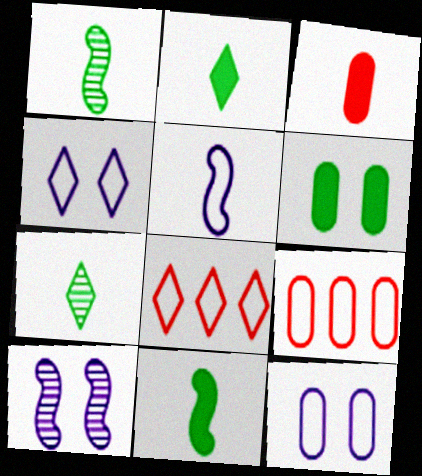[[2, 9, 10], 
[3, 5, 7]]